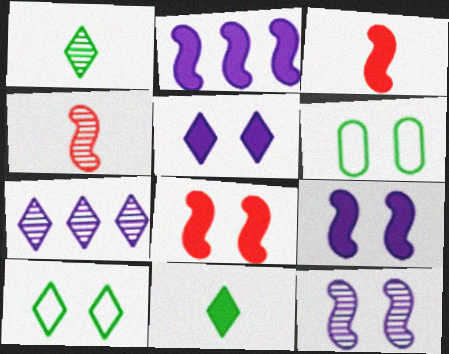[[3, 6, 7]]